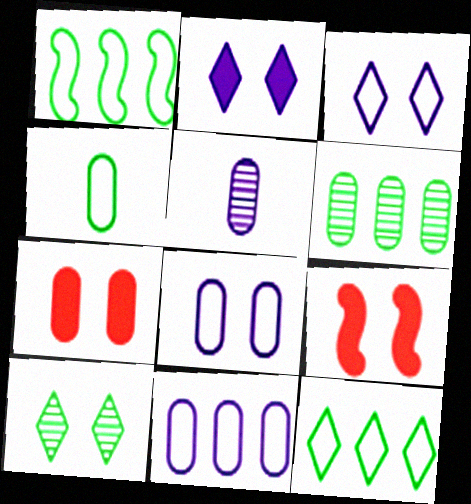[[5, 9, 12], 
[8, 9, 10]]